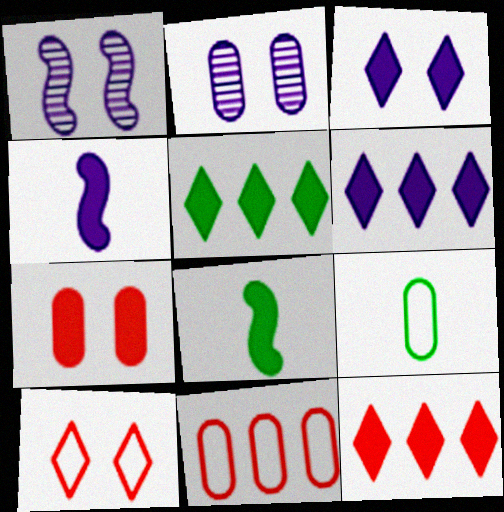[[1, 9, 12], 
[4, 5, 7], 
[5, 6, 12], 
[6, 7, 8]]